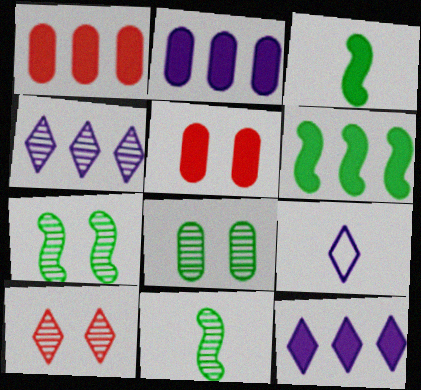[[1, 6, 12], 
[1, 7, 9], 
[3, 5, 12]]